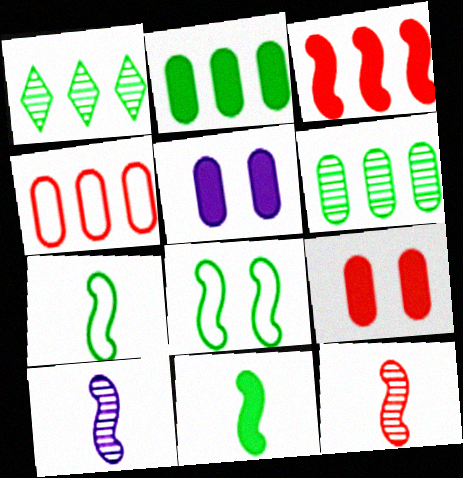[[3, 8, 10]]